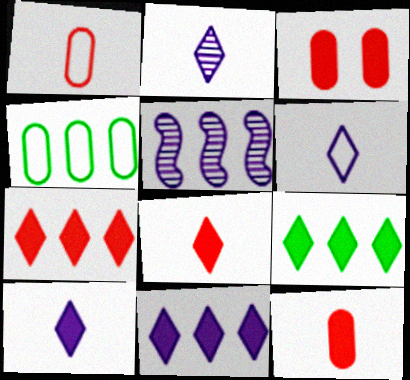[[2, 6, 10], 
[4, 5, 7], 
[7, 9, 11]]